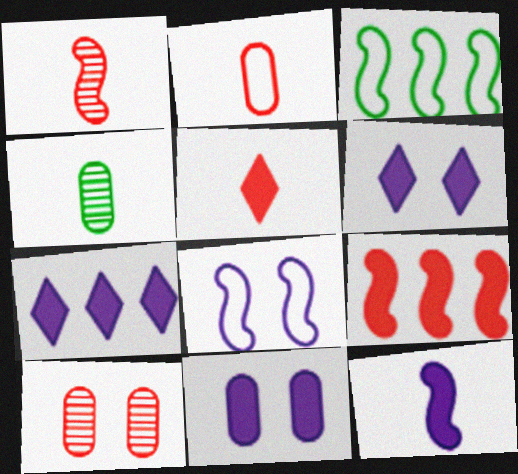[[1, 2, 5], 
[7, 11, 12]]